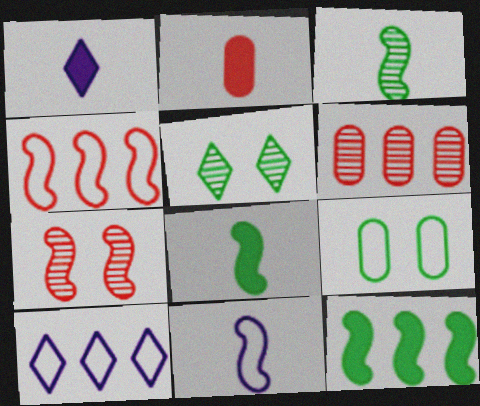[[1, 2, 8], 
[6, 10, 12], 
[7, 11, 12]]